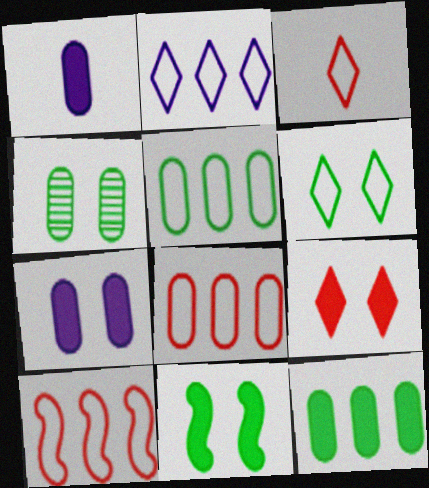[[1, 4, 8], 
[2, 3, 6], 
[2, 5, 10], 
[4, 6, 11], 
[7, 9, 11]]